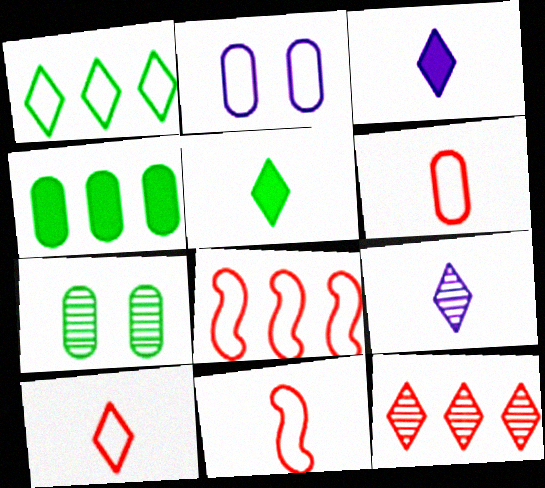[[1, 2, 11], 
[3, 7, 8], 
[5, 9, 10], 
[6, 10, 11]]